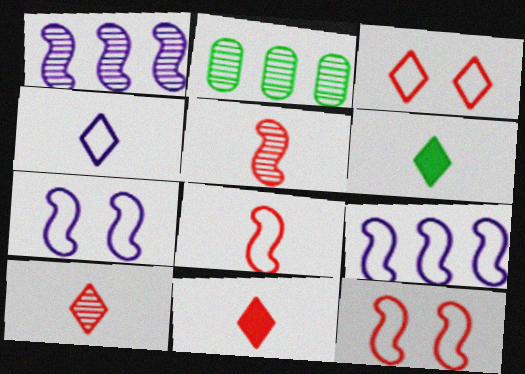[[2, 7, 11], 
[4, 6, 10]]